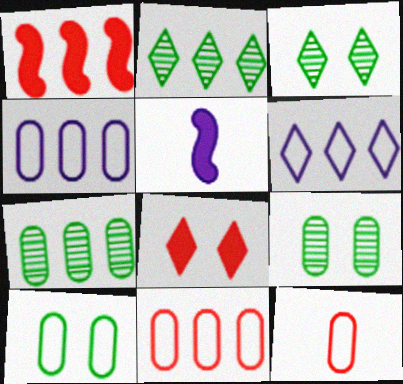[[1, 2, 4], 
[1, 6, 7], 
[3, 5, 11], 
[4, 10, 12]]